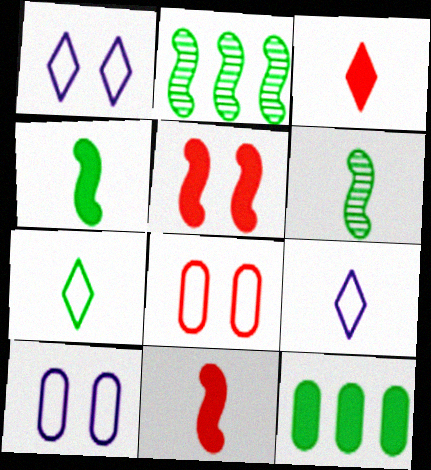[[2, 3, 10]]